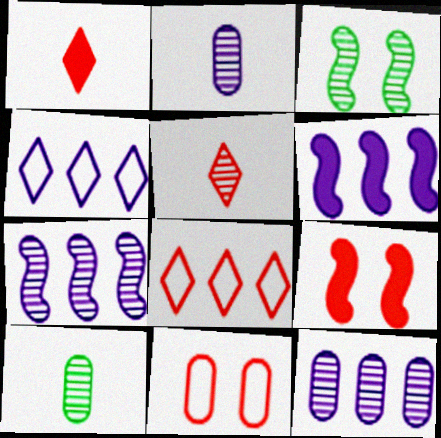[[3, 5, 12], 
[4, 6, 12], 
[4, 9, 10]]